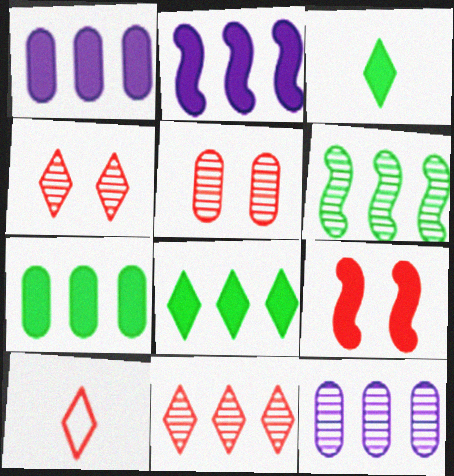[[1, 3, 9], 
[6, 11, 12]]